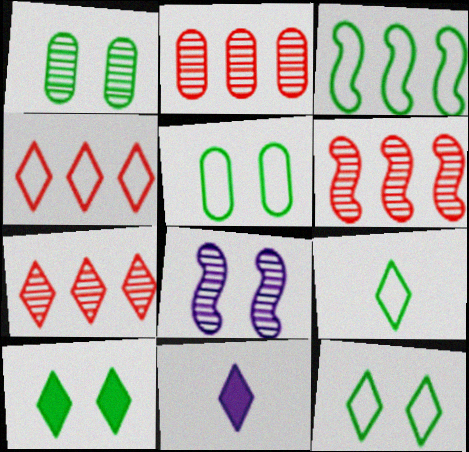[[2, 6, 7], 
[3, 5, 9], 
[5, 6, 11], 
[7, 11, 12]]